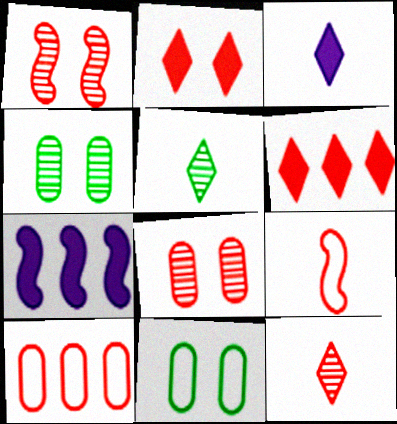[[6, 8, 9], 
[7, 11, 12]]